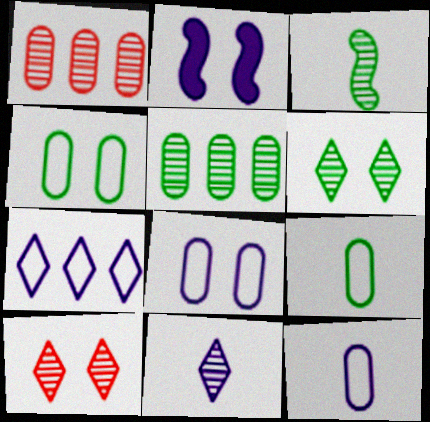[[2, 4, 10], 
[3, 5, 6]]